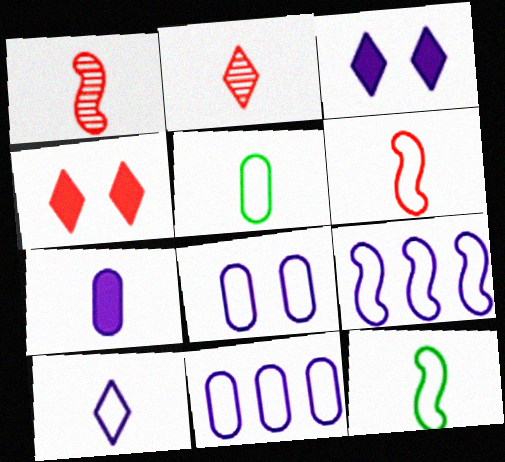[[2, 7, 12], 
[5, 6, 10], 
[8, 9, 10]]